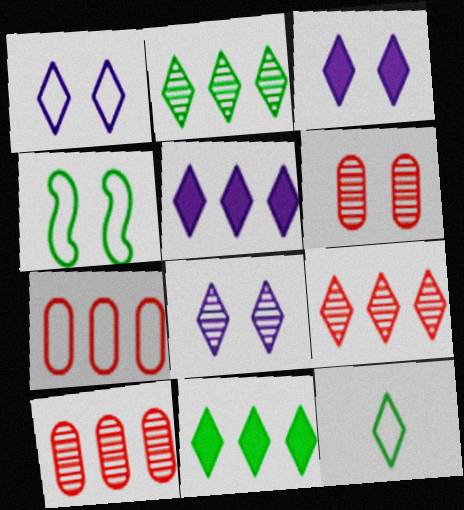[[1, 3, 8], 
[3, 4, 6], 
[3, 9, 12]]